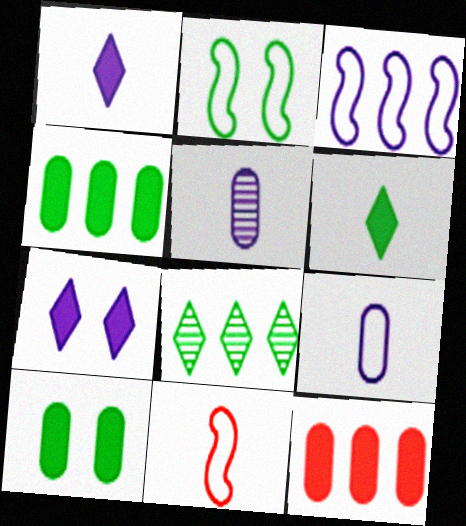[[2, 3, 11], 
[3, 5, 7], 
[3, 8, 12], 
[5, 6, 11]]